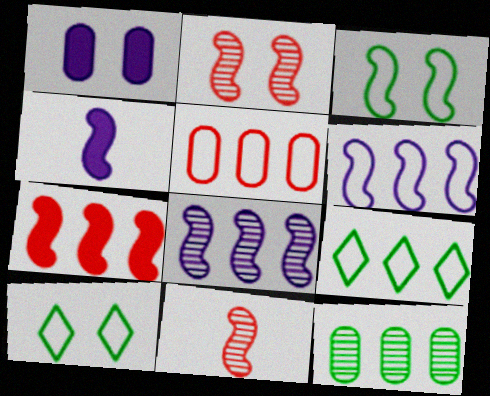[[1, 2, 10], 
[1, 9, 11], 
[5, 6, 9]]